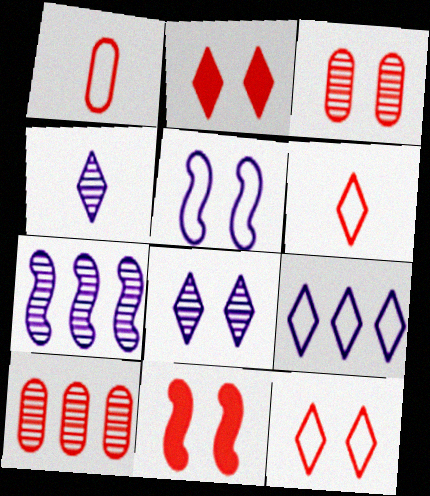[[3, 11, 12], 
[6, 10, 11]]